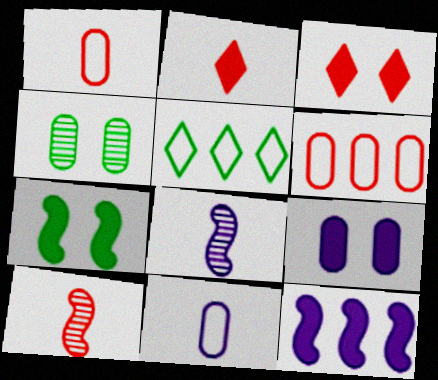[[1, 2, 10], 
[3, 6, 10], 
[3, 7, 9], 
[5, 9, 10]]